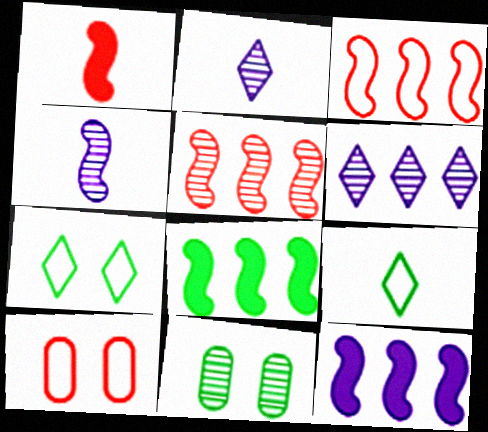[[2, 5, 11], 
[2, 8, 10], 
[8, 9, 11]]